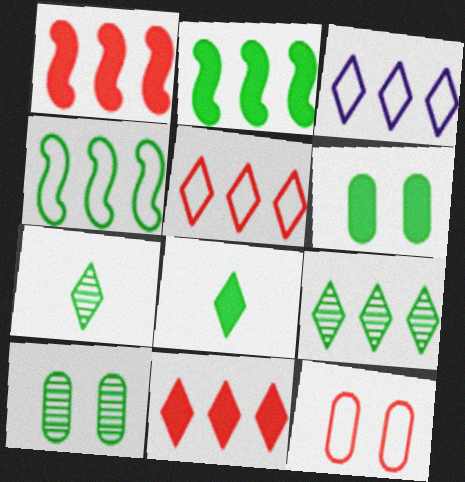[[2, 6, 8], 
[3, 9, 11], 
[4, 6, 7], 
[4, 8, 10]]